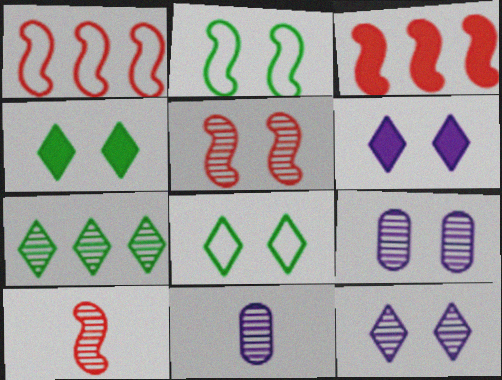[[1, 4, 11], 
[3, 8, 11], 
[5, 7, 11], 
[7, 9, 10]]